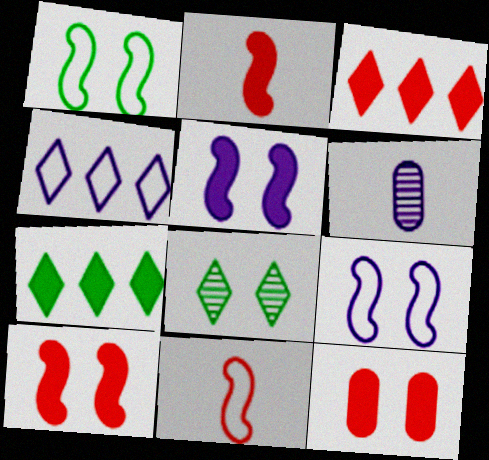[[1, 3, 6], 
[2, 3, 12], 
[4, 5, 6], 
[8, 9, 12]]